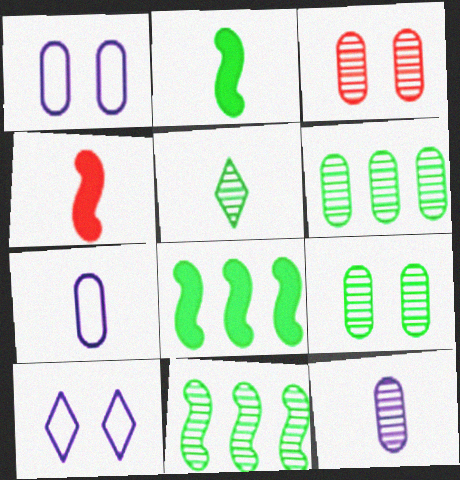[[3, 6, 12], 
[4, 5, 7], 
[4, 6, 10], 
[5, 9, 11]]